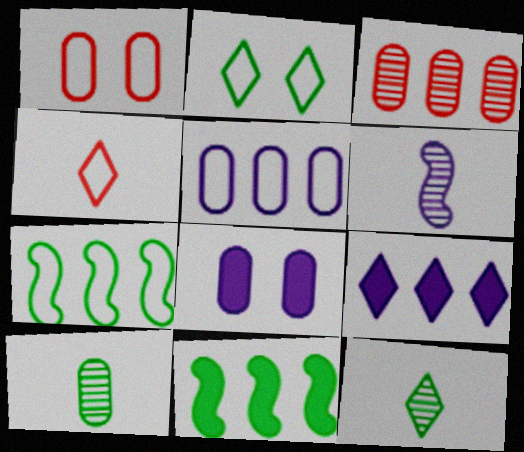[[2, 10, 11], 
[3, 7, 9]]